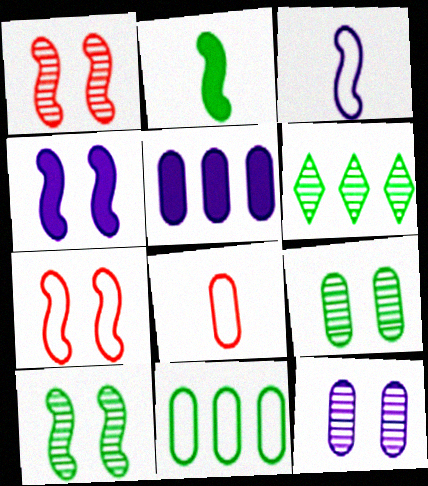[[4, 6, 8], 
[4, 7, 10], 
[5, 8, 9]]